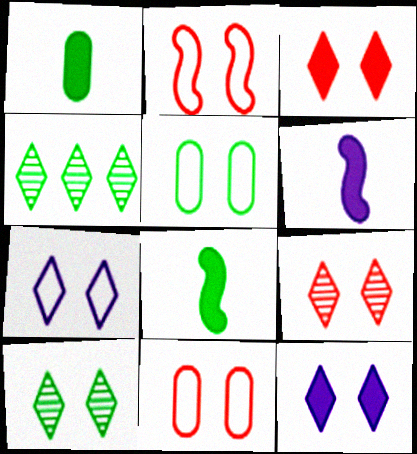[[2, 5, 7], 
[3, 7, 10], 
[4, 5, 8], 
[4, 6, 11]]